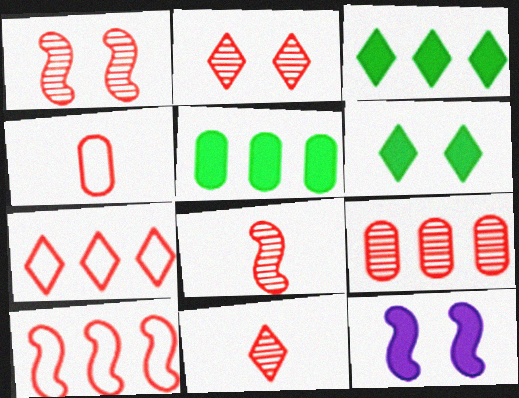[[1, 9, 11], 
[2, 8, 9]]